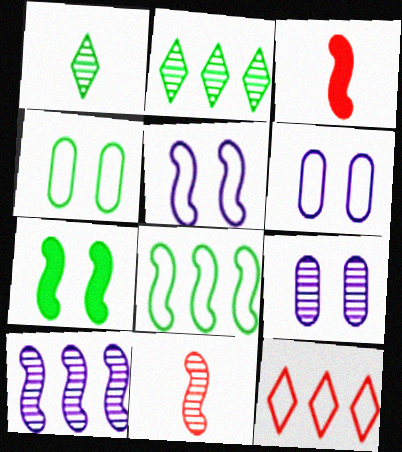[[2, 3, 6], 
[2, 9, 11]]